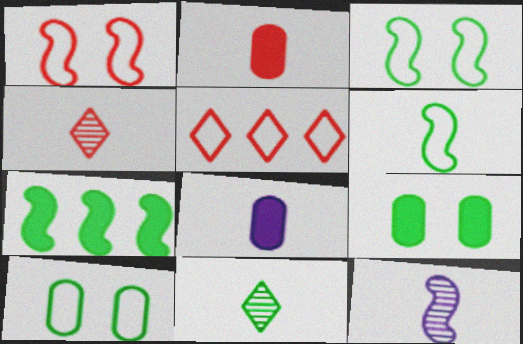[[1, 7, 12], 
[4, 6, 8], 
[5, 9, 12], 
[7, 10, 11]]